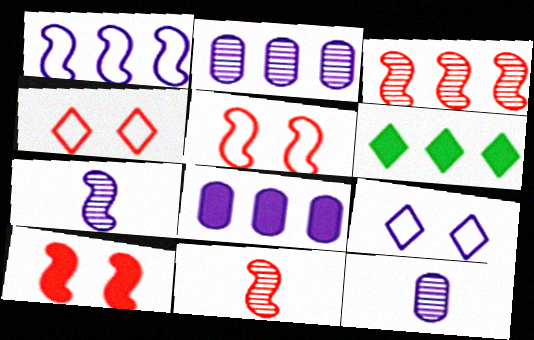[[5, 6, 12], 
[7, 8, 9]]